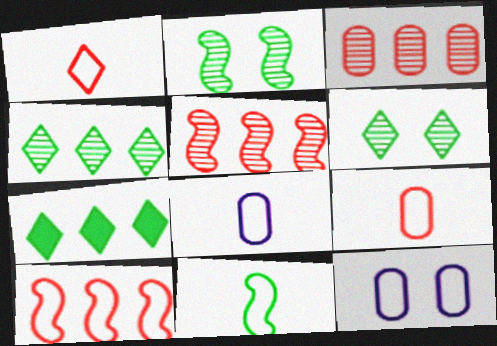[[1, 8, 11]]